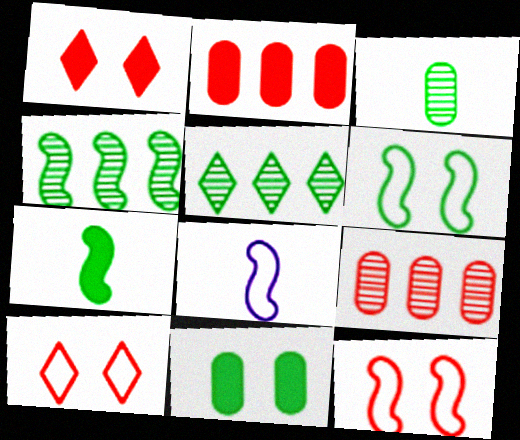[[4, 6, 7]]